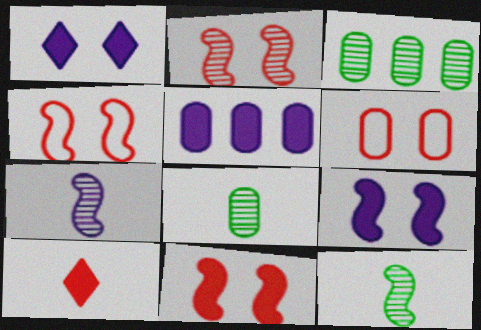[[2, 4, 11], 
[5, 6, 8]]